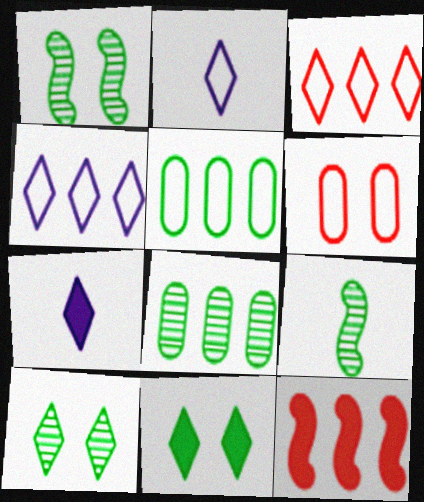[[3, 7, 10], 
[4, 8, 12], 
[5, 9, 11], 
[8, 9, 10]]